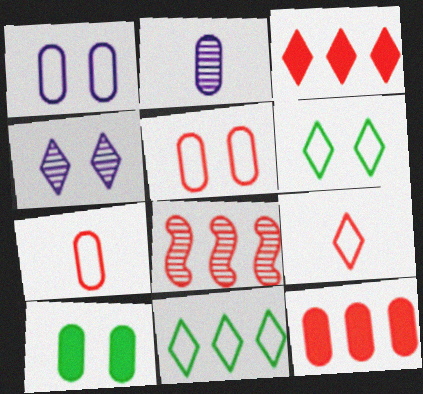[]